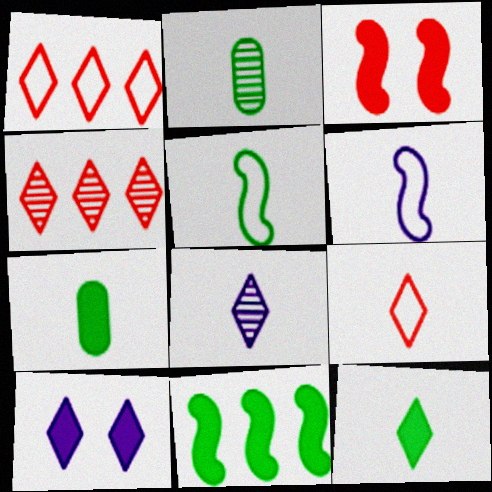[[2, 5, 12], 
[8, 9, 12]]